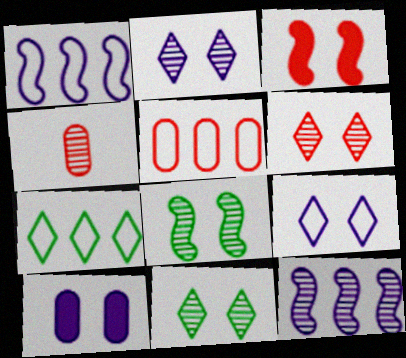[[1, 5, 7], 
[2, 6, 11], 
[4, 11, 12]]